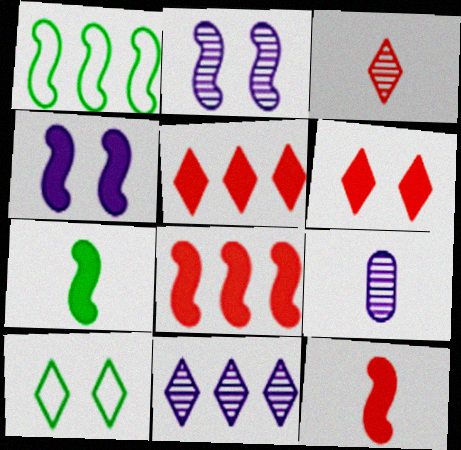[[1, 2, 12], 
[1, 6, 9], 
[2, 9, 11], 
[4, 7, 8], 
[8, 9, 10]]